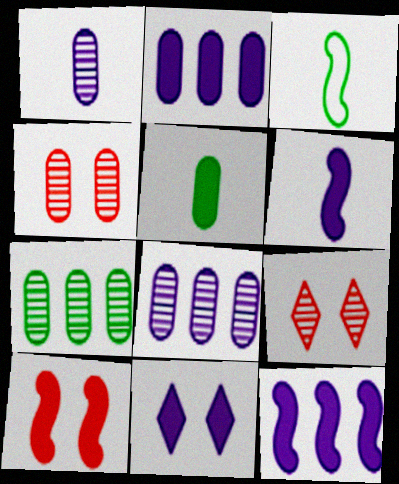[[1, 4, 7], 
[2, 3, 9], 
[2, 6, 11]]